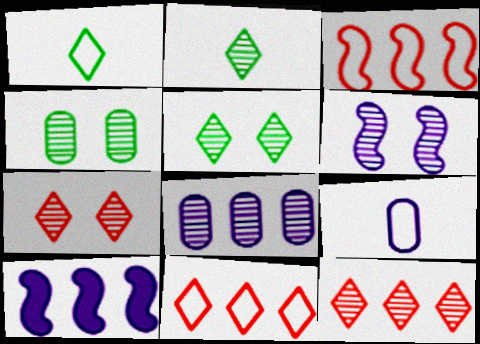[[4, 6, 7]]